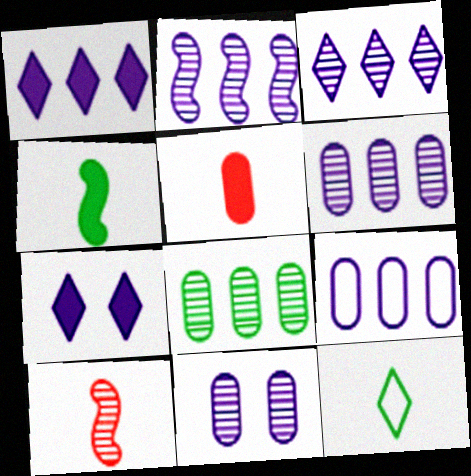[[1, 2, 9], 
[2, 3, 6]]